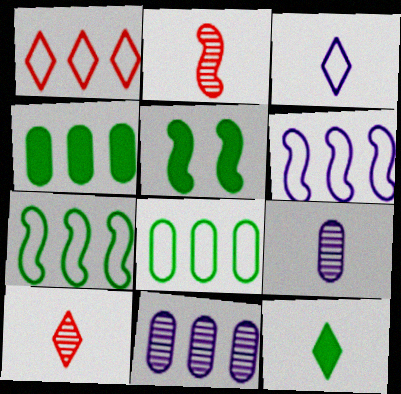[[1, 5, 9], 
[1, 6, 8], 
[2, 5, 6], 
[3, 10, 12], 
[4, 5, 12]]